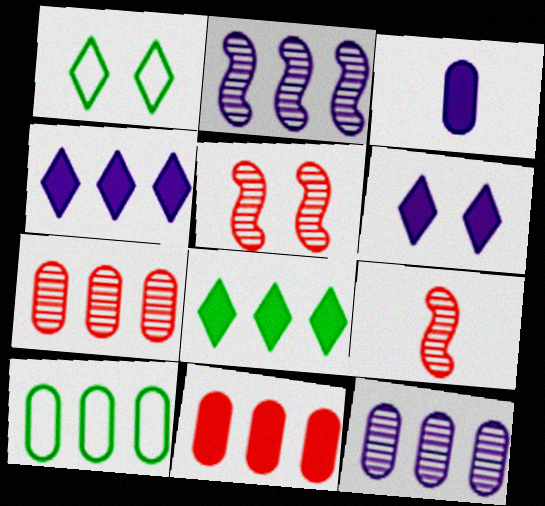[[6, 9, 10], 
[10, 11, 12]]